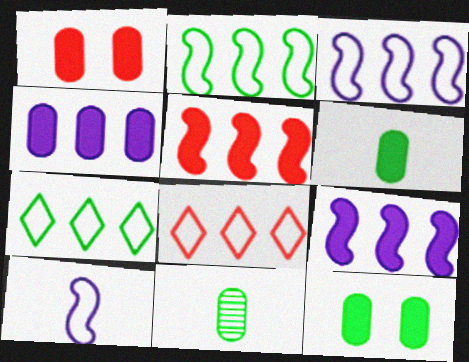[[1, 4, 6]]